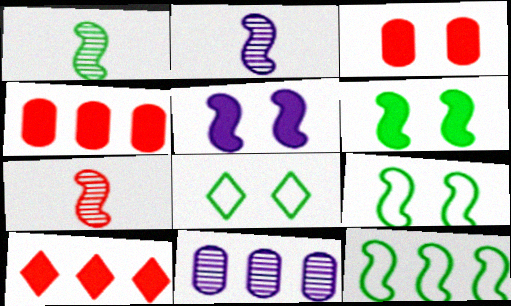[[1, 2, 7], 
[1, 6, 12], 
[2, 4, 8], 
[5, 7, 12], 
[10, 11, 12]]